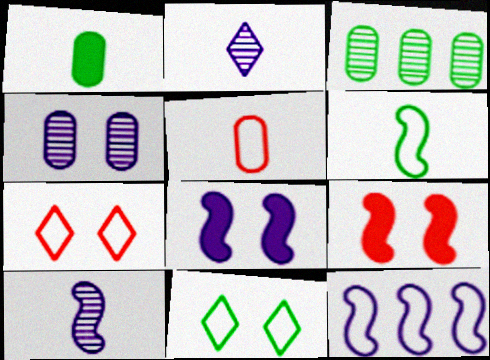[[4, 9, 11], 
[5, 11, 12], 
[8, 10, 12]]